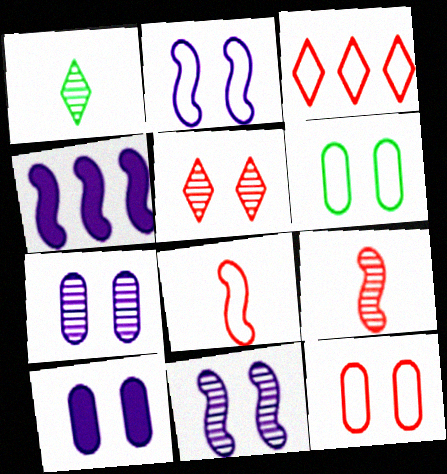[[1, 4, 12], 
[3, 8, 12]]